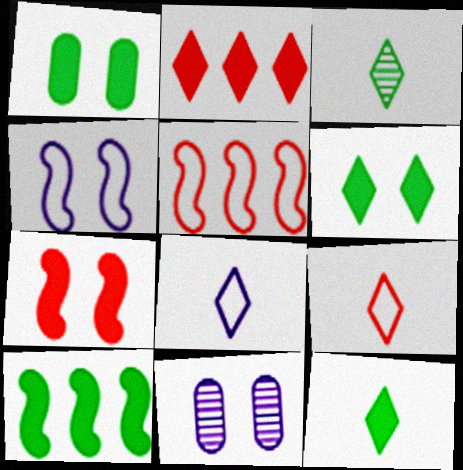[[1, 10, 12], 
[5, 11, 12], 
[9, 10, 11]]